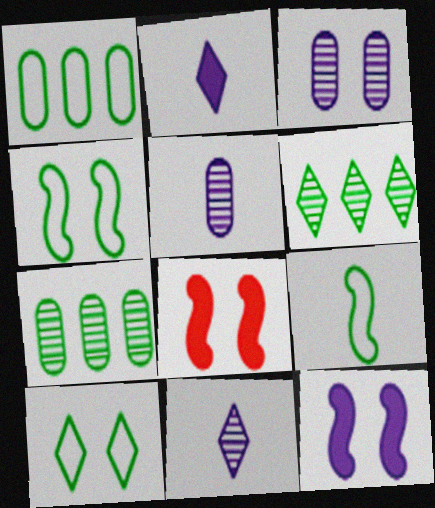[[1, 8, 11], 
[1, 9, 10], 
[3, 8, 10]]